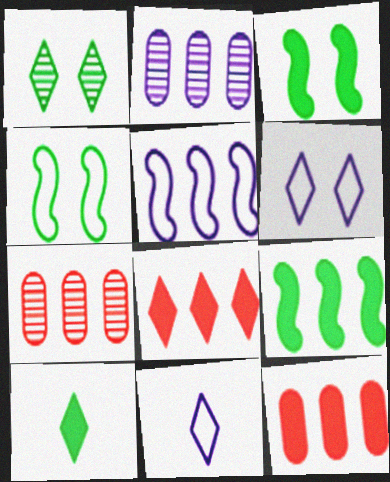[[1, 8, 11], 
[3, 7, 11]]